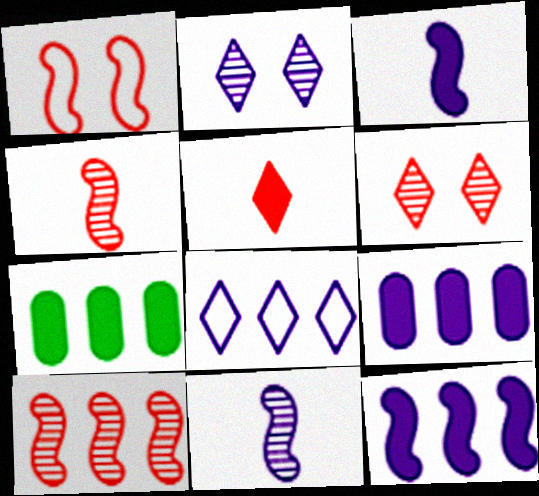[[7, 8, 10]]